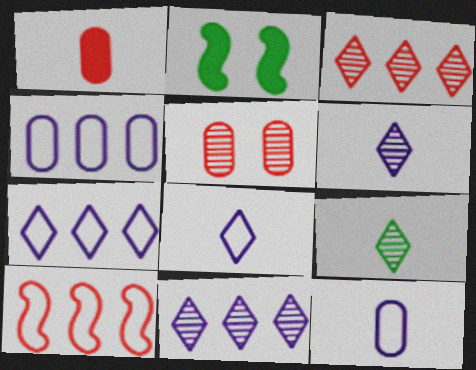[[2, 3, 12]]